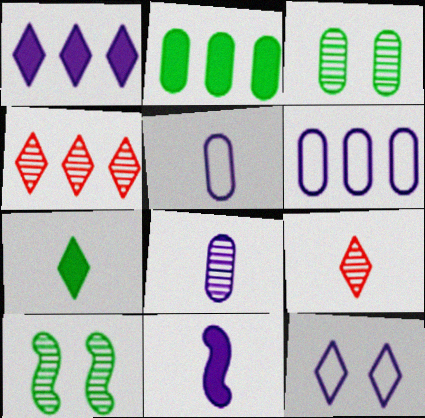[[4, 7, 12], 
[4, 8, 10]]